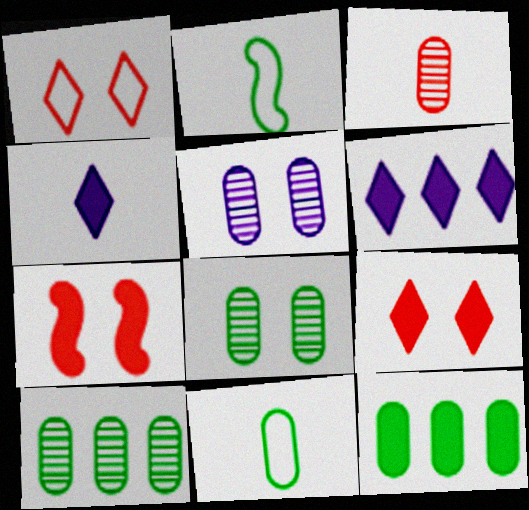[[2, 3, 4], 
[3, 5, 10], 
[4, 7, 12], 
[8, 11, 12]]